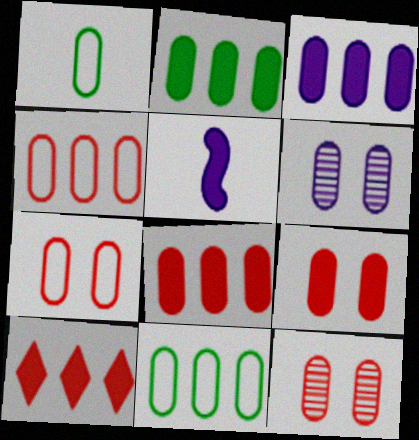[[1, 3, 12], 
[1, 6, 8], 
[2, 3, 8], 
[7, 9, 12]]